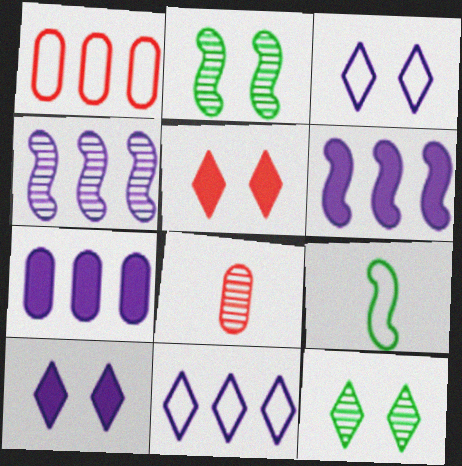[[1, 3, 9], 
[3, 5, 12], 
[4, 7, 11], 
[4, 8, 12]]